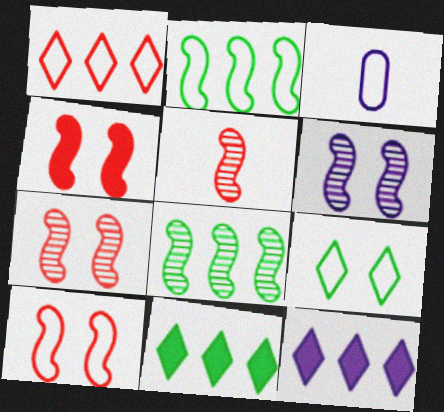[[3, 6, 12], 
[3, 7, 11], 
[4, 7, 10], 
[5, 6, 8]]